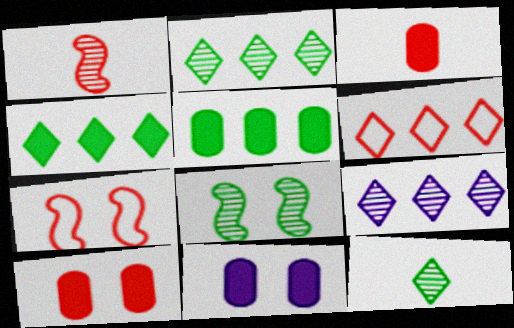[[1, 6, 10], 
[3, 5, 11], 
[4, 6, 9]]